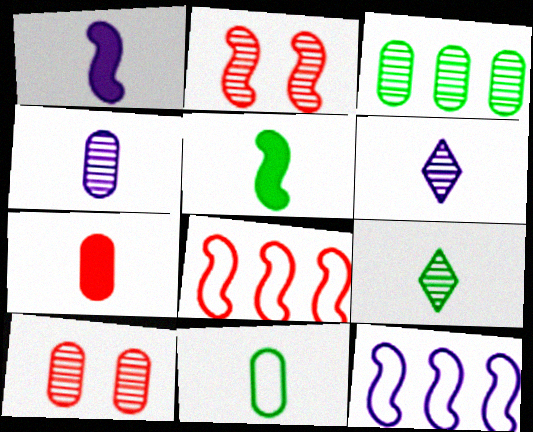[[2, 3, 6], 
[2, 5, 12], 
[3, 4, 10], 
[4, 7, 11], 
[5, 9, 11]]